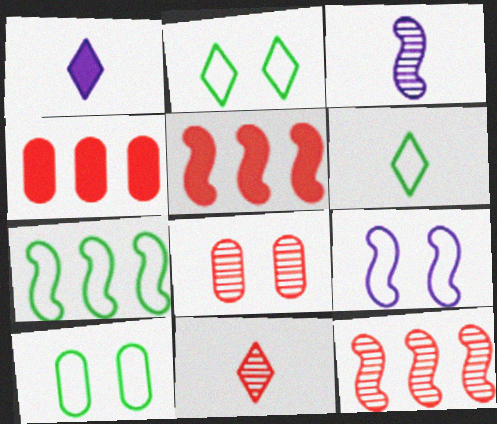[[1, 6, 11], 
[1, 7, 8], 
[1, 10, 12], 
[2, 3, 4], 
[6, 7, 10], 
[8, 11, 12]]